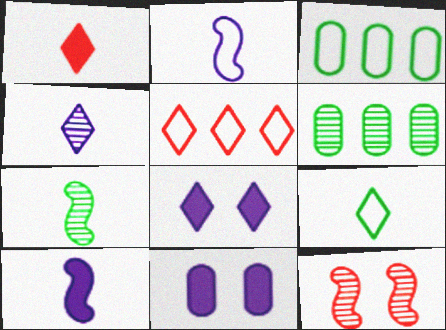[[1, 4, 9], 
[4, 6, 12], 
[5, 7, 11]]